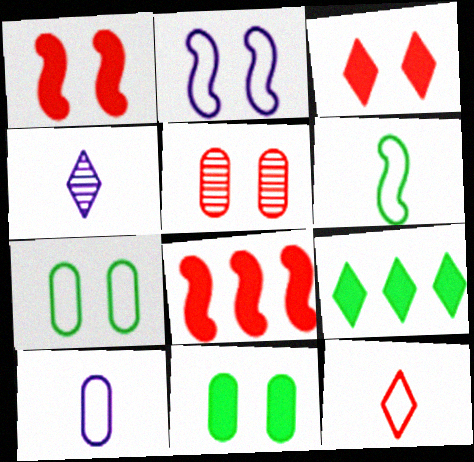[[4, 7, 8], 
[5, 8, 12], 
[6, 10, 12]]